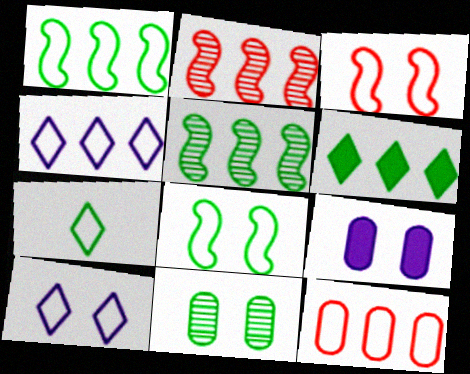[[1, 4, 12], 
[2, 7, 9]]